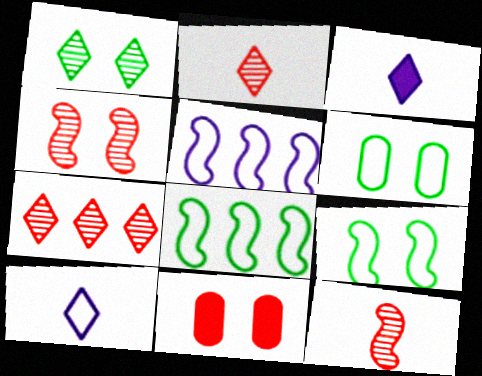[]